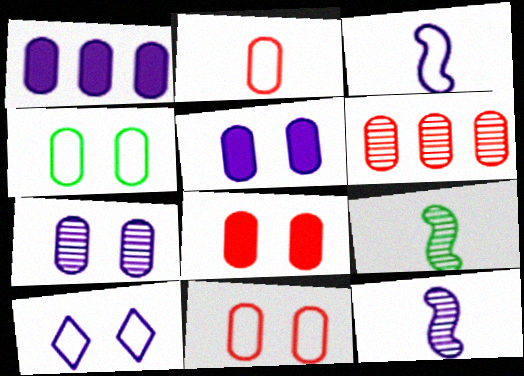[[1, 10, 12], 
[2, 6, 8], 
[4, 7, 8]]